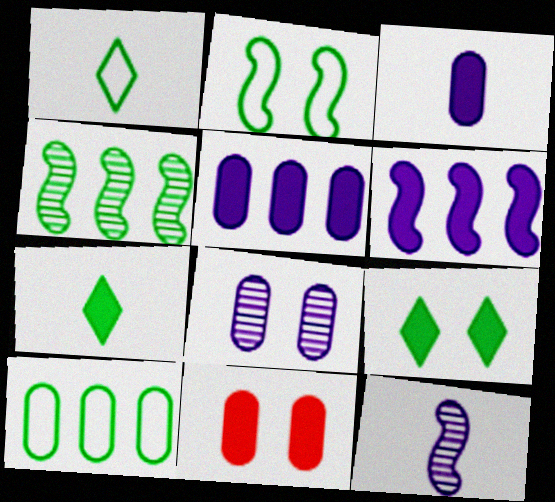[[1, 2, 10], 
[6, 7, 11]]